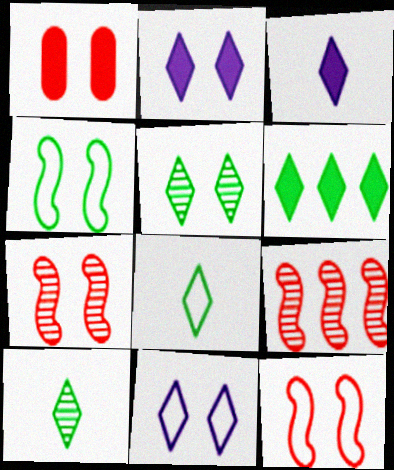[[5, 6, 8]]